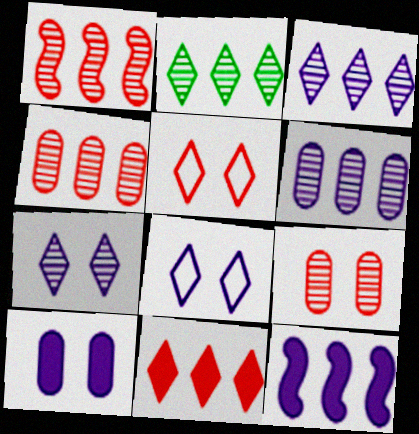[[1, 2, 6]]